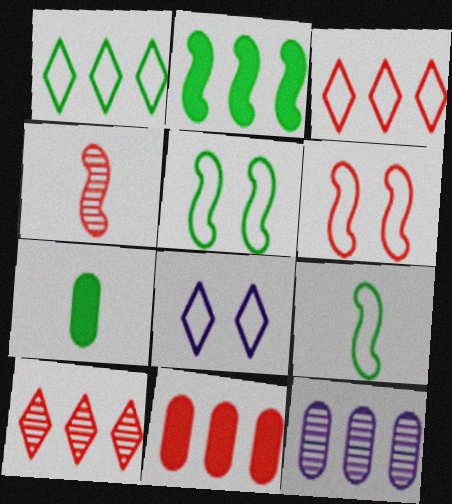[[2, 3, 12]]